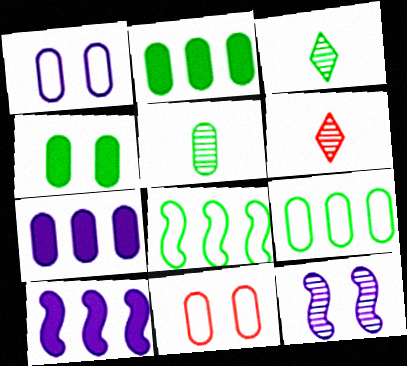[[3, 4, 8], 
[3, 10, 11], 
[4, 5, 9], 
[5, 7, 11]]